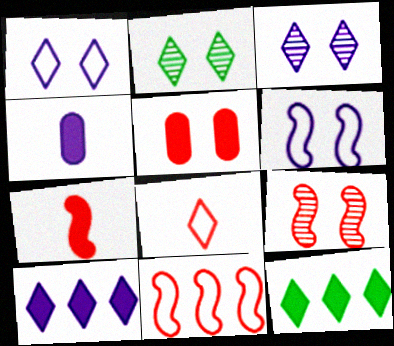[[2, 4, 11], 
[2, 5, 6], 
[2, 8, 10], 
[3, 8, 12], 
[7, 9, 11]]